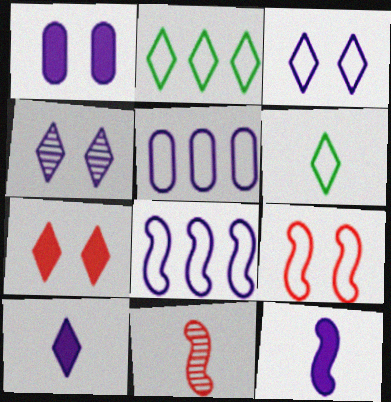[[1, 2, 11], 
[4, 5, 12], 
[5, 6, 9]]